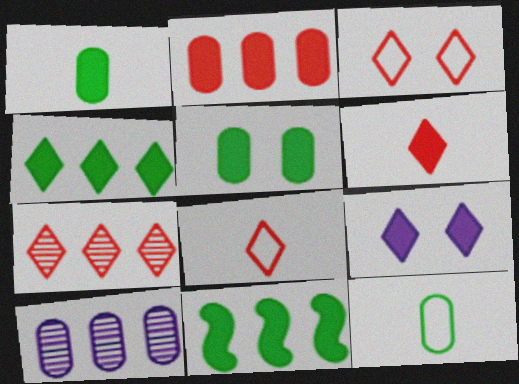[[3, 6, 7], 
[4, 6, 9]]